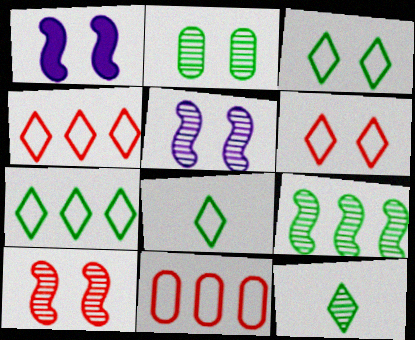[[1, 2, 6], 
[1, 11, 12], 
[2, 9, 12], 
[3, 7, 8]]